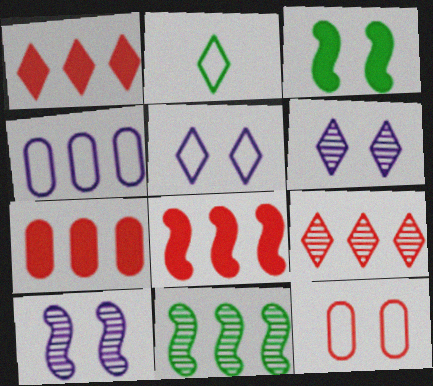[[1, 2, 6], 
[1, 4, 11], 
[1, 7, 8], 
[2, 7, 10], 
[3, 6, 12]]